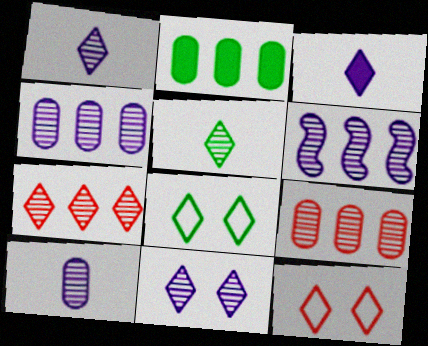[[3, 7, 8], 
[5, 7, 11], 
[6, 10, 11]]